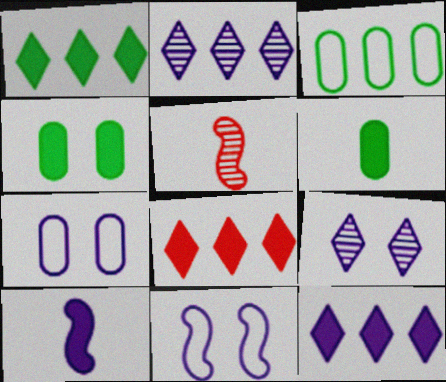[[1, 5, 7], 
[1, 8, 12], 
[2, 7, 10], 
[4, 8, 10]]